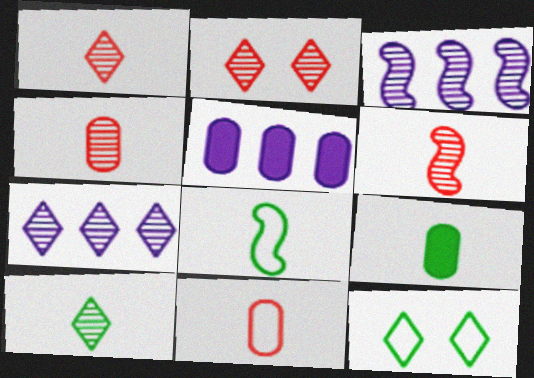[[1, 4, 6], 
[2, 5, 8], 
[2, 7, 10], 
[5, 6, 12], 
[8, 9, 10]]